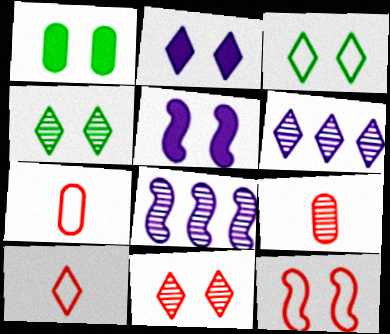[[1, 8, 10], 
[2, 3, 11], 
[4, 8, 9]]